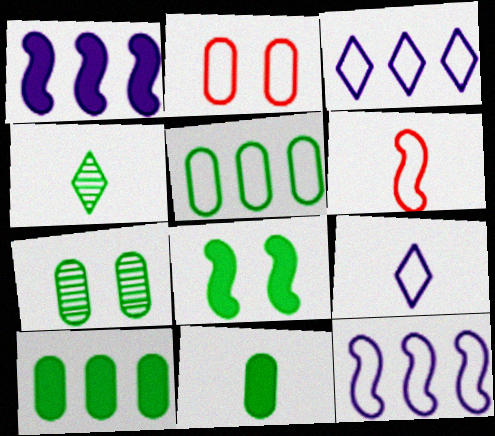[[1, 2, 4], 
[4, 5, 8], 
[5, 7, 11]]